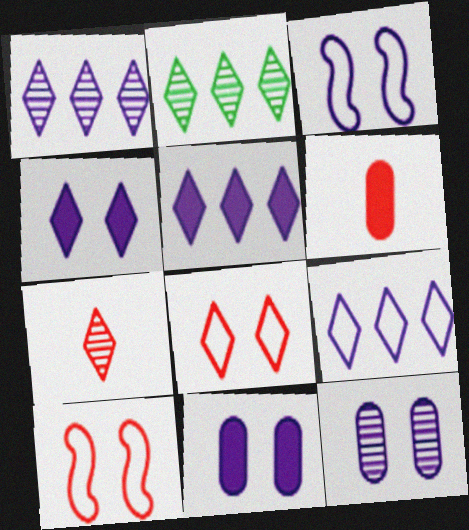[[1, 5, 9], 
[2, 3, 6], 
[3, 4, 12]]